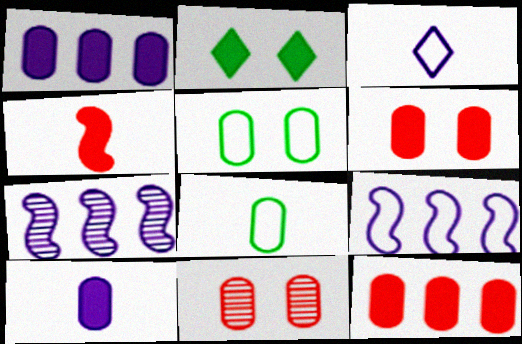[[1, 2, 4], 
[1, 8, 11]]